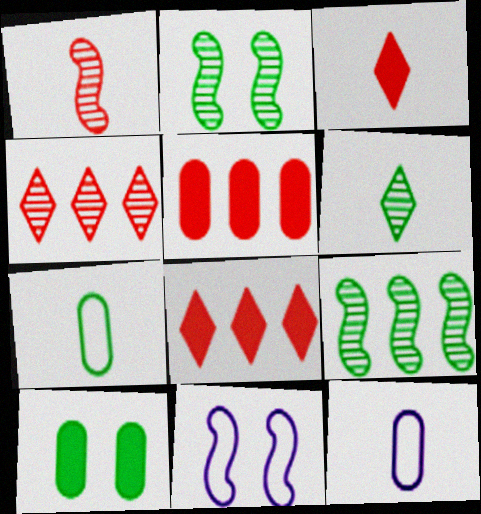[[2, 8, 12], 
[5, 6, 11]]